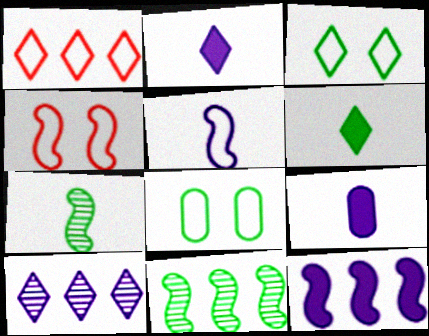[[1, 5, 8], 
[4, 7, 12], 
[6, 8, 11]]